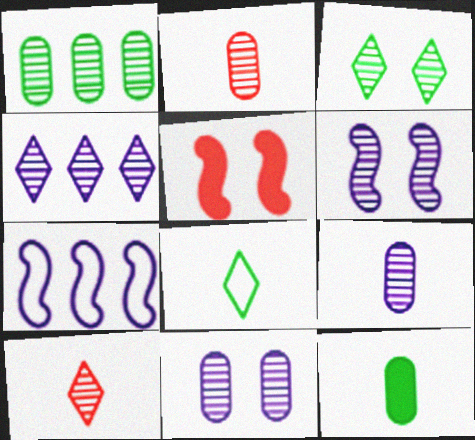[[1, 2, 11], 
[1, 6, 10], 
[3, 4, 10], 
[4, 6, 9]]